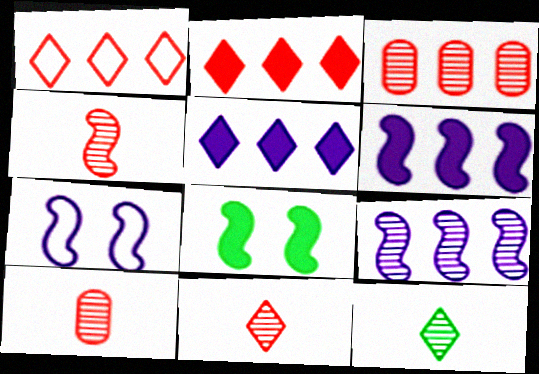[[4, 10, 11]]